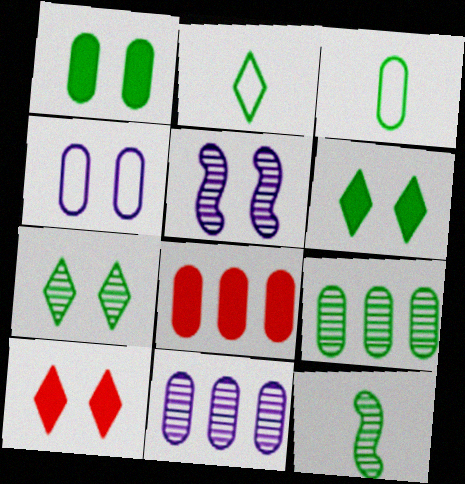[[1, 3, 9], 
[2, 5, 8], 
[7, 9, 12]]